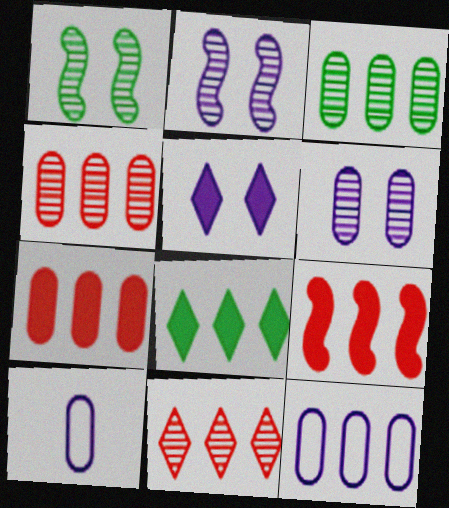[[3, 7, 12]]